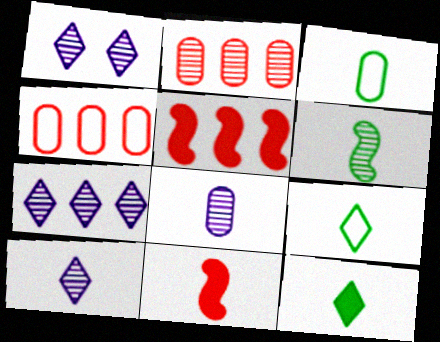[[1, 2, 6], 
[1, 3, 5], 
[1, 7, 10], 
[3, 6, 12], 
[3, 10, 11], 
[8, 9, 11]]